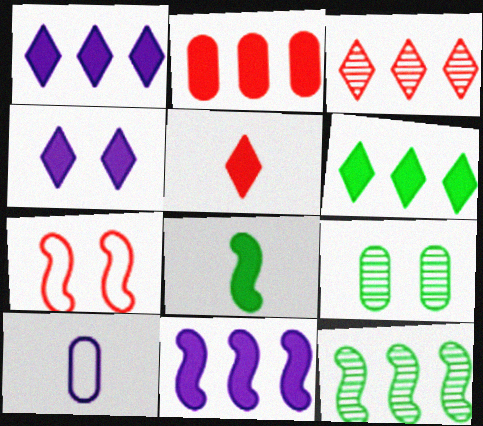[[2, 4, 8], 
[2, 6, 11], 
[2, 9, 10], 
[4, 5, 6], 
[4, 7, 9]]